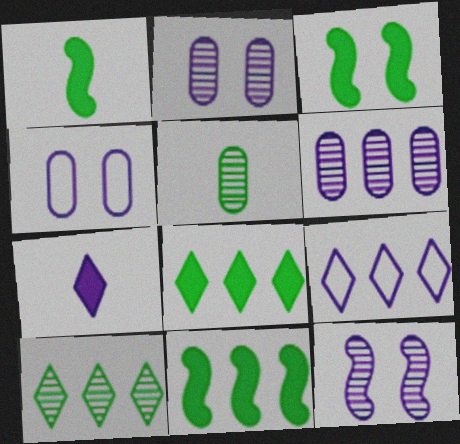[[1, 3, 11]]